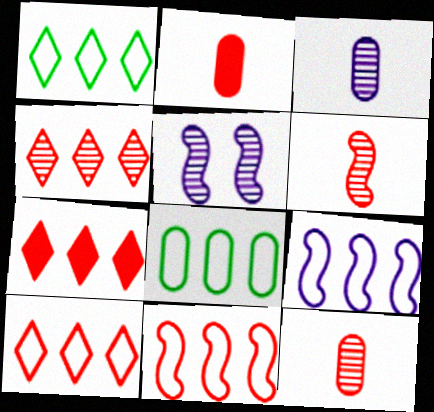[[1, 2, 5], 
[4, 7, 10], 
[8, 9, 10]]